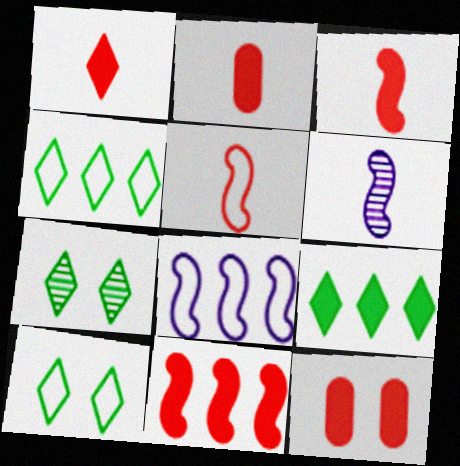[[1, 2, 3], 
[1, 11, 12], 
[2, 7, 8], 
[4, 6, 12]]